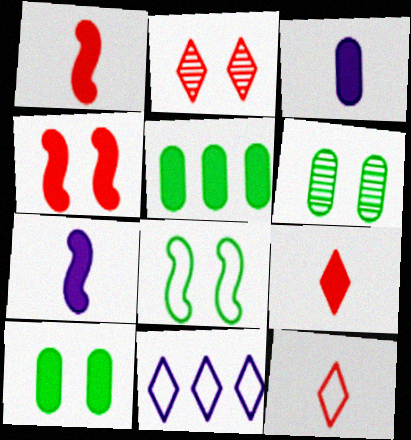[[1, 6, 11]]